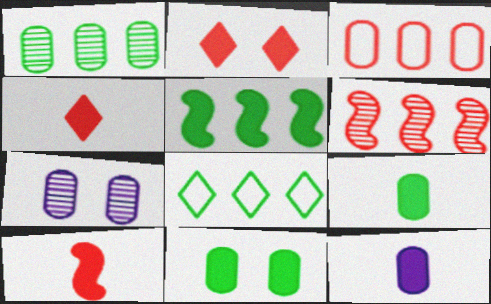[[1, 5, 8], 
[2, 5, 12], 
[3, 7, 9], 
[7, 8, 10]]